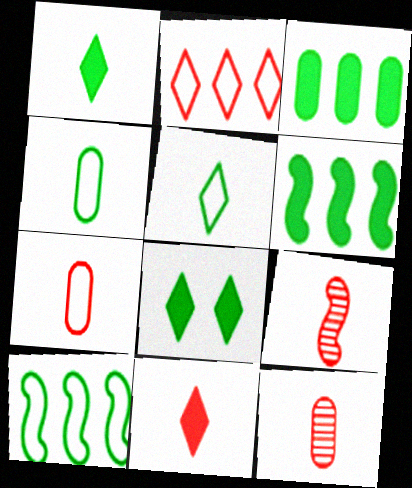[[7, 9, 11]]